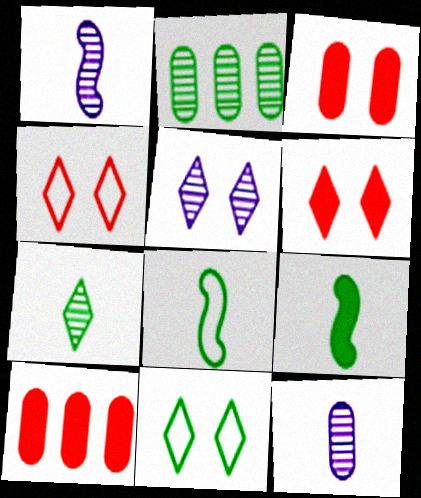[[1, 10, 11], 
[2, 9, 11], 
[5, 6, 11], 
[5, 8, 10]]